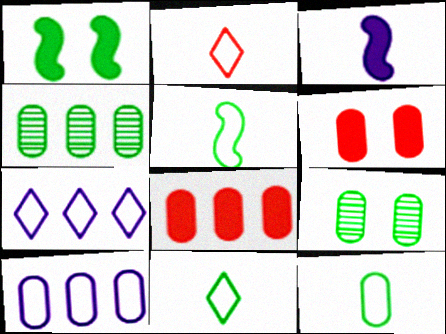[[1, 4, 11], 
[4, 8, 10], 
[5, 11, 12]]